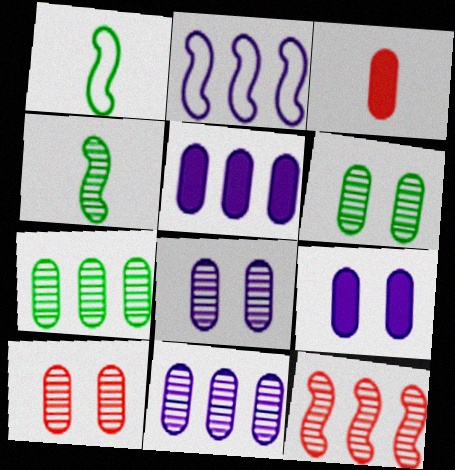[[6, 8, 10]]